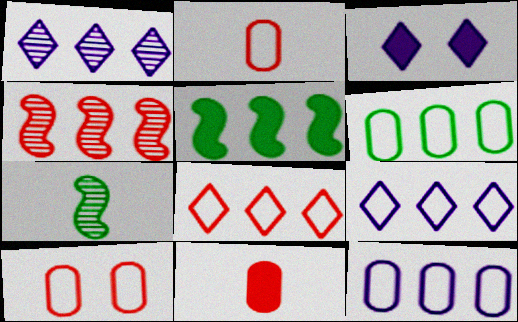[[3, 5, 11]]